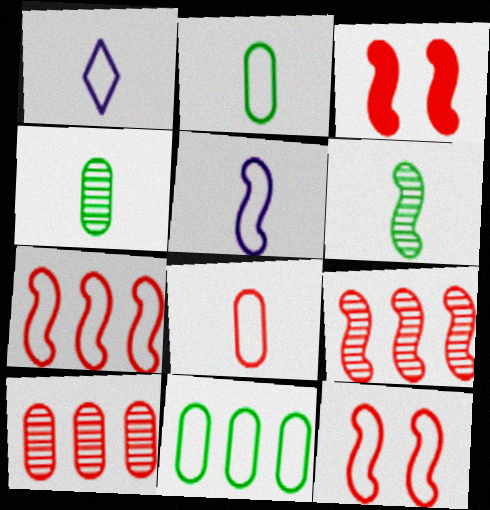[[1, 11, 12]]